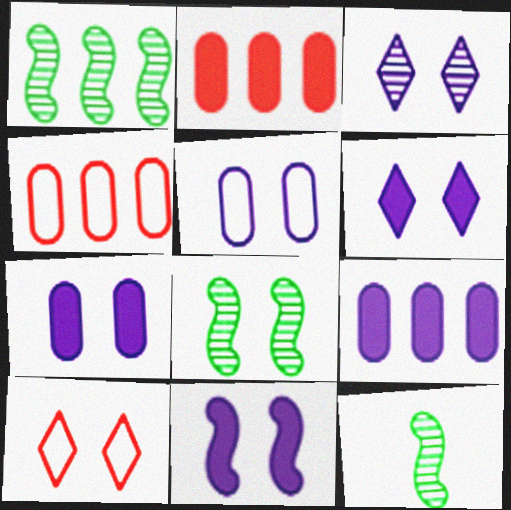[[1, 8, 12], 
[3, 5, 11], 
[4, 6, 12], 
[6, 7, 11], 
[7, 8, 10], 
[9, 10, 12]]